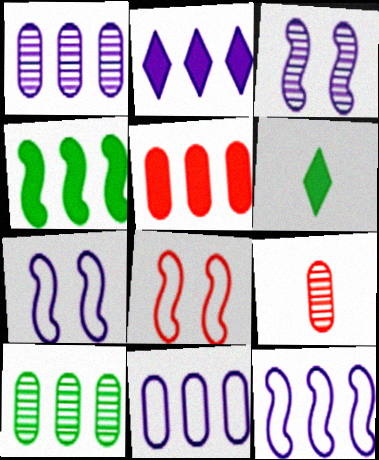[[1, 2, 12], 
[1, 6, 8], 
[2, 4, 5], 
[5, 10, 11]]